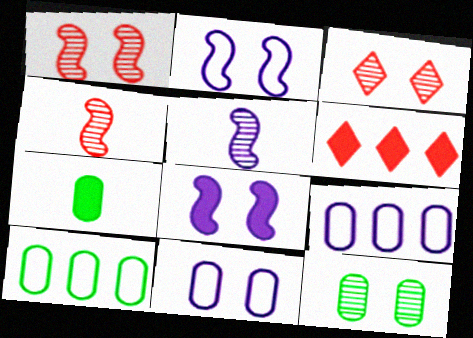[[6, 7, 8], 
[7, 10, 12]]